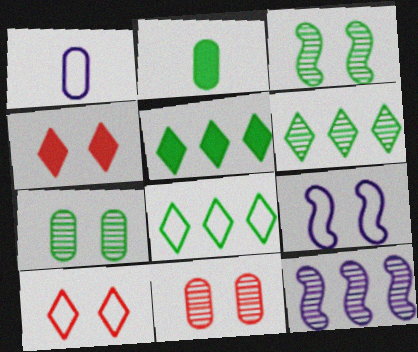[[2, 3, 8], 
[2, 10, 12], 
[4, 7, 9], 
[5, 6, 8]]